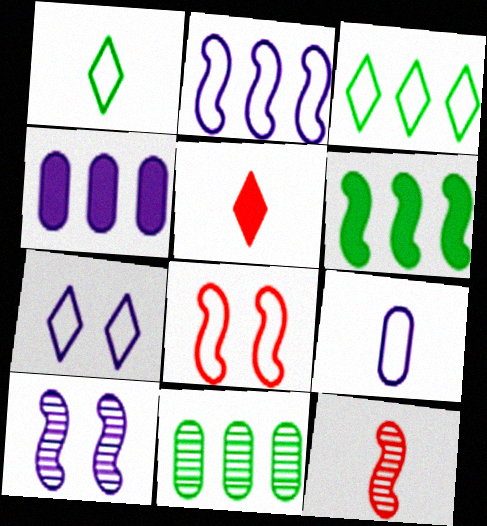[[2, 7, 9], 
[3, 6, 11], 
[3, 8, 9]]